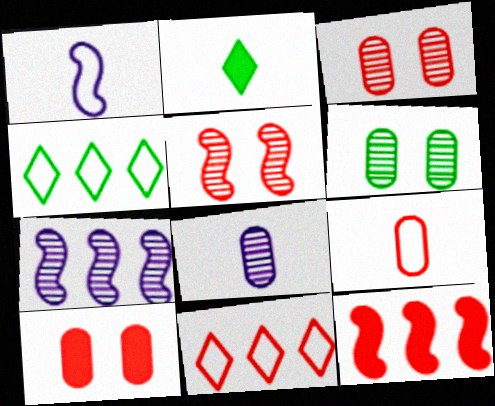[]